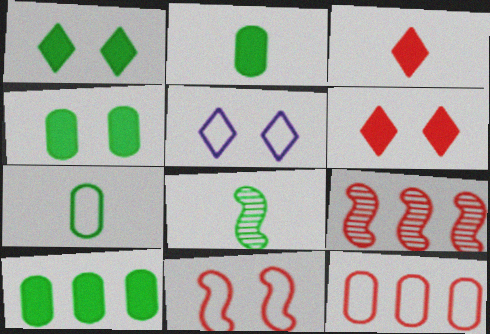[[2, 4, 10], 
[2, 5, 9]]